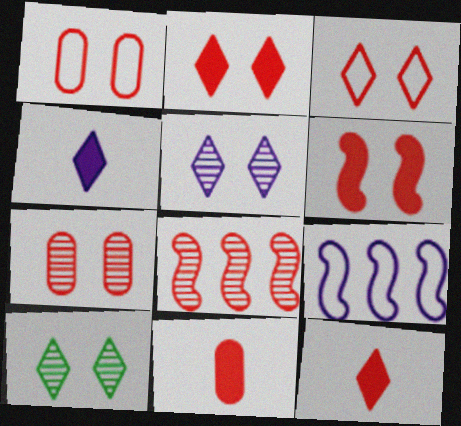[[1, 8, 12], 
[3, 6, 7], 
[3, 8, 11], 
[9, 10, 11]]